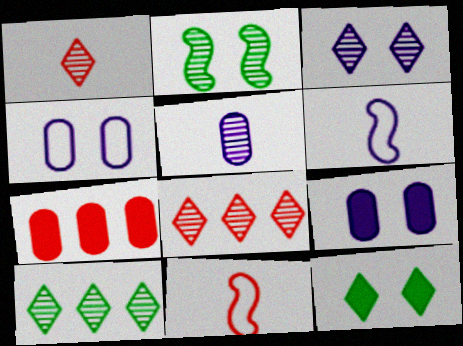[[1, 3, 10], 
[2, 5, 8], 
[9, 10, 11]]